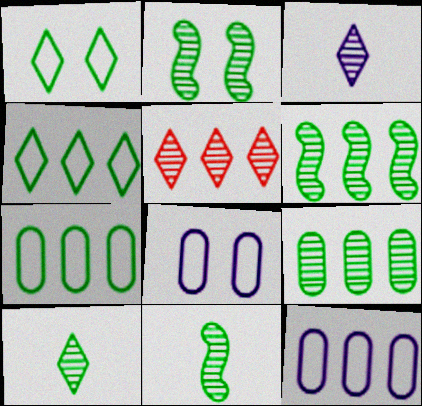[[2, 6, 11], 
[2, 9, 10]]